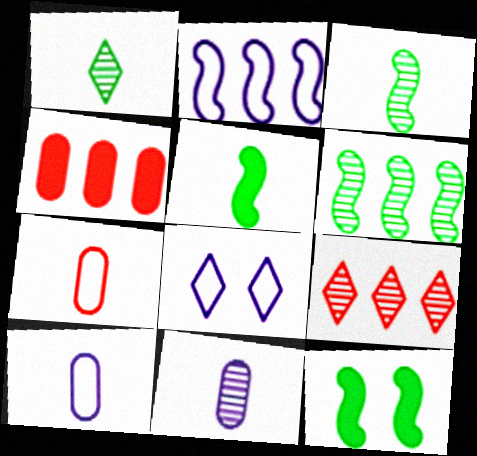[[2, 8, 10], 
[3, 4, 8], 
[9, 10, 12]]